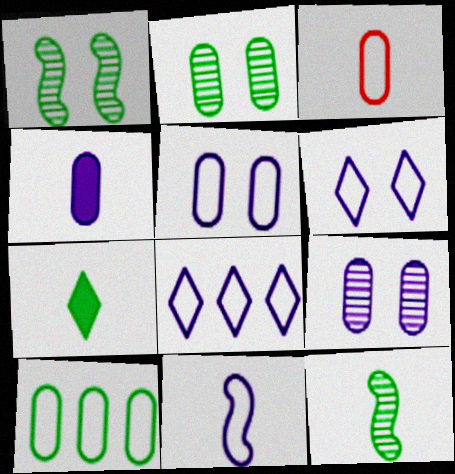[[1, 7, 10], 
[3, 5, 10], 
[5, 8, 11]]